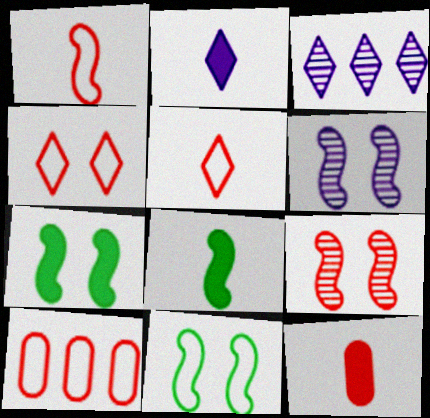[[1, 4, 10], 
[2, 8, 12], 
[3, 11, 12]]